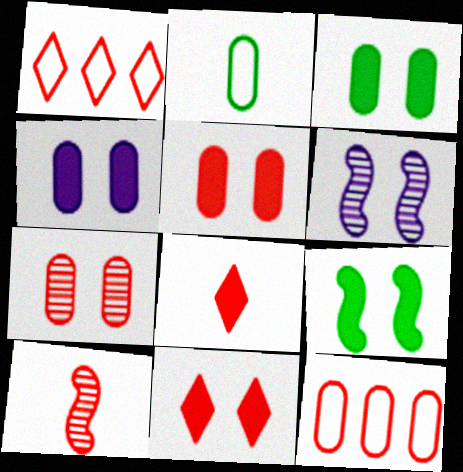[[1, 5, 10], 
[3, 4, 5], 
[4, 9, 11], 
[10, 11, 12]]